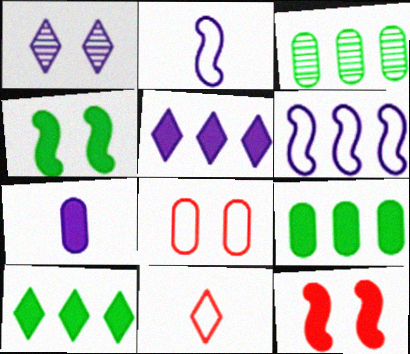[[1, 4, 8], 
[1, 6, 7], 
[1, 10, 11], 
[3, 7, 8], 
[7, 10, 12]]